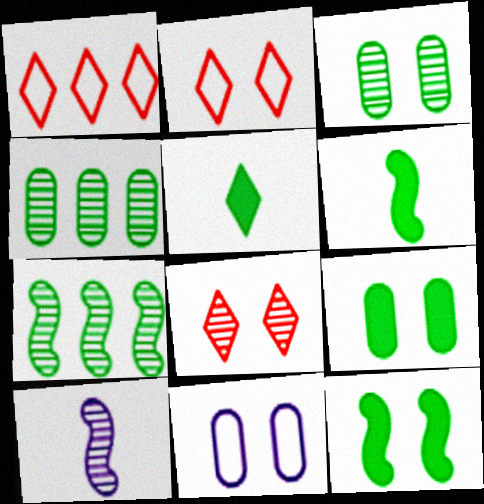[[1, 9, 10], 
[4, 8, 10], 
[8, 11, 12]]